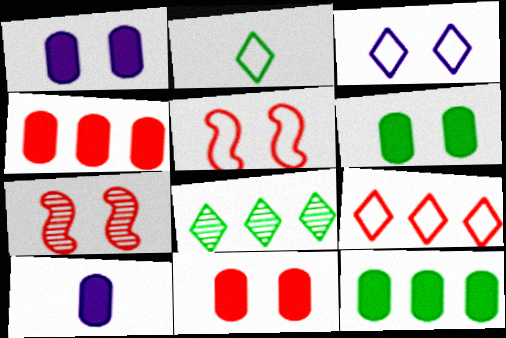[[1, 6, 11], 
[2, 3, 9], 
[3, 6, 7], 
[4, 6, 10], 
[5, 8, 10], 
[10, 11, 12]]